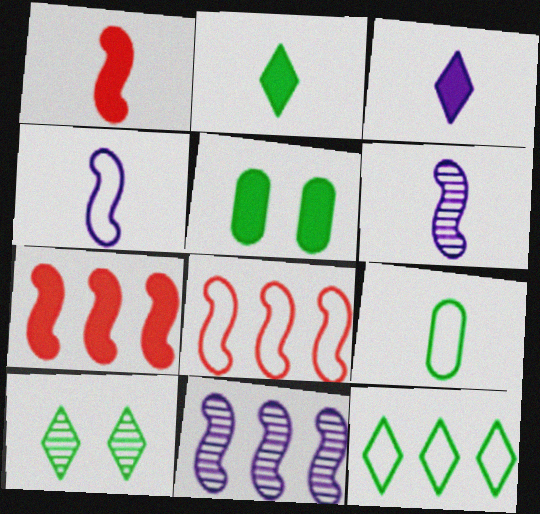[[2, 10, 12], 
[3, 5, 7]]